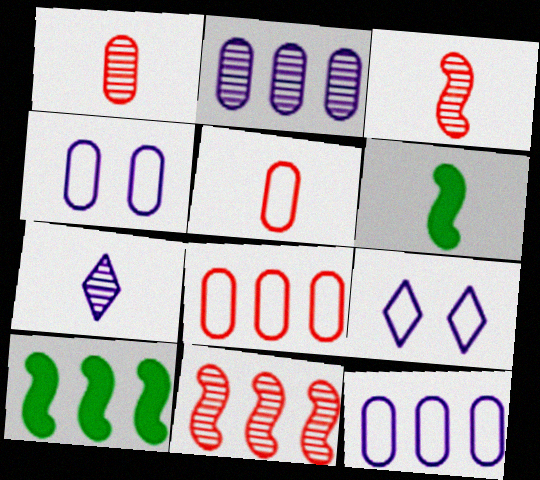[[1, 9, 10], 
[5, 6, 7]]